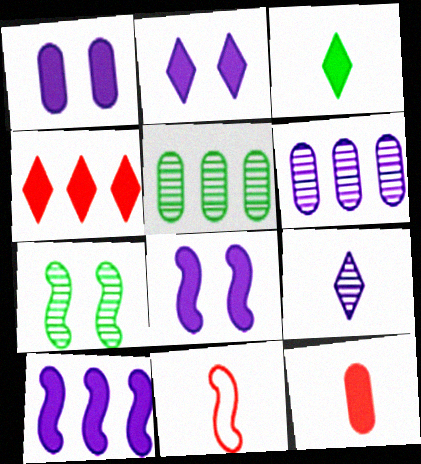[[1, 2, 8], 
[2, 3, 4], 
[2, 5, 11], 
[7, 10, 11]]